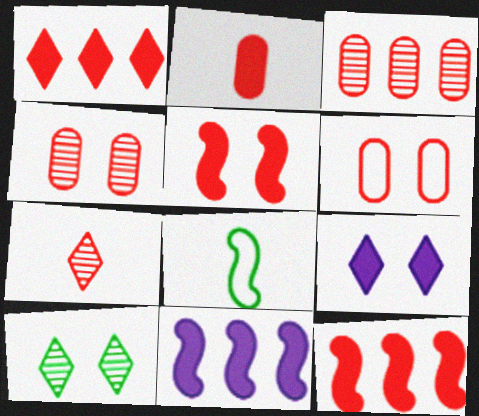[[1, 2, 5], 
[2, 3, 6], 
[3, 8, 9], 
[6, 7, 12]]